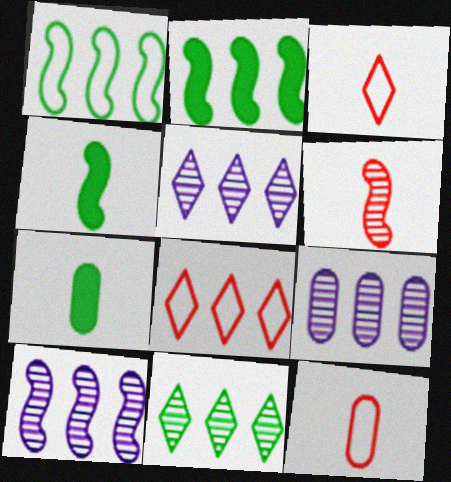[[2, 8, 9], 
[5, 9, 10]]